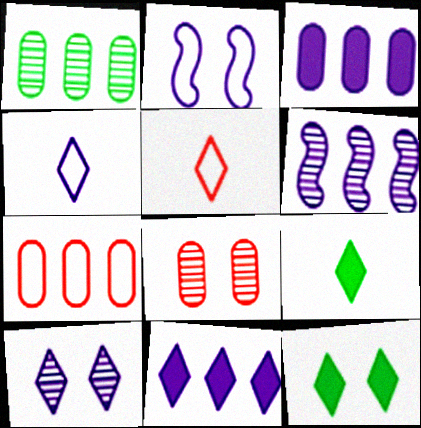[[1, 3, 7], 
[2, 8, 12], 
[4, 10, 11]]